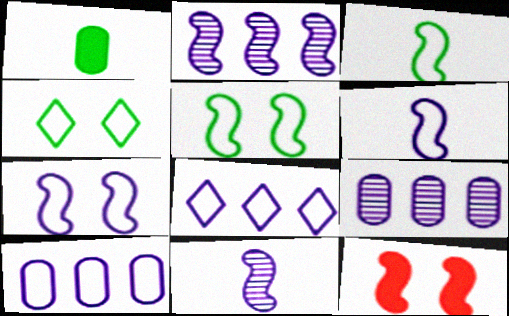[[2, 3, 12]]